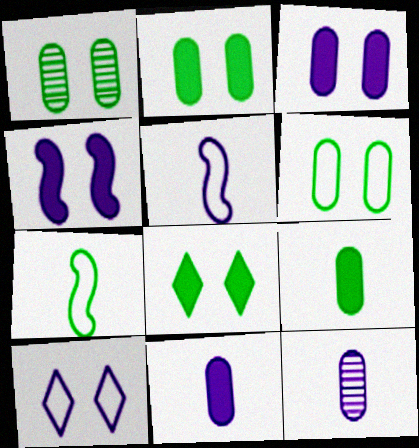[[1, 2, 6]]